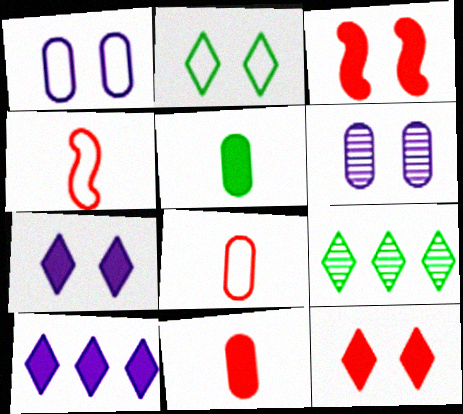[[2, 3, 6], 
[3, 5, 10]]